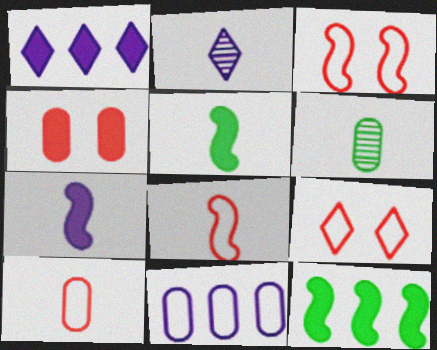[[1, 3, 6], 
[1, 4, 5], 
[2, 5, 10], 
[4, 6, 11]]